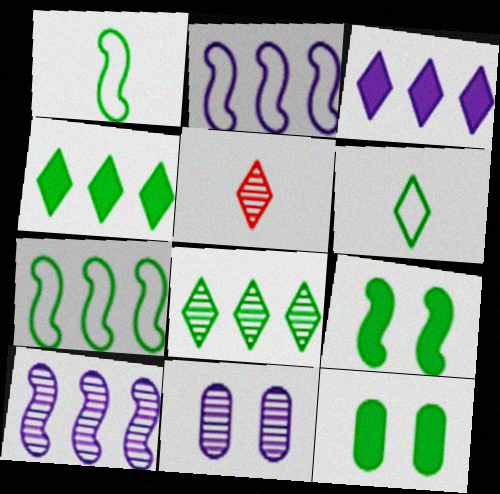[[1, 8, 12], 
[2, 5, 12]]